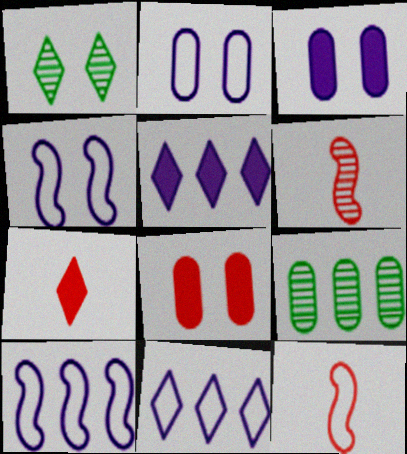[[1, 4, 8], 
[1, 7, 11], 
[4, 7, 9]]